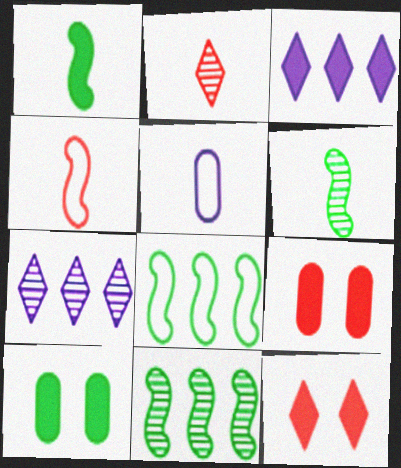[[1, 2, 5], 
[1, 3, 9], 
[4, 7, 10], 
[5, 11, 12]]